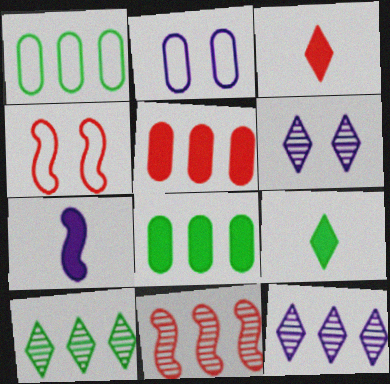[[2, 7, 12], 
[2, 9, 11]]